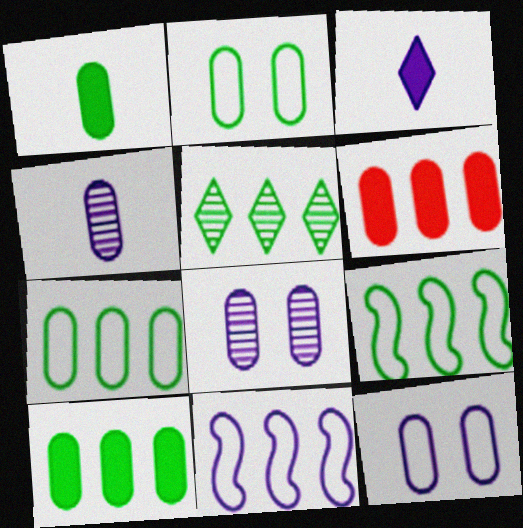[[2, 4, 6], 
[3, 8, 11], 
[5, 6, 11], 
[5, 9, 10]]